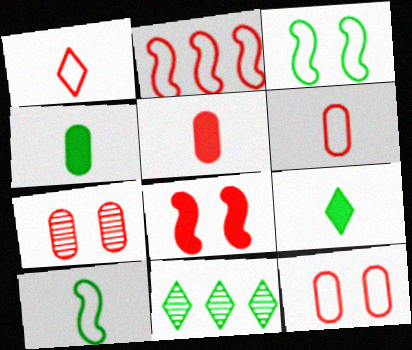[[1, 2, 12], 
[3, 4, 11]]